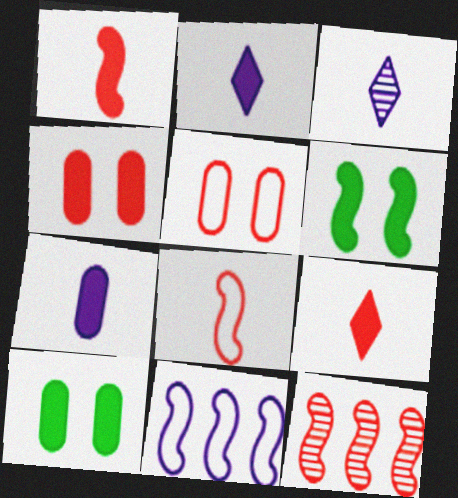[[5, 9, 12]]